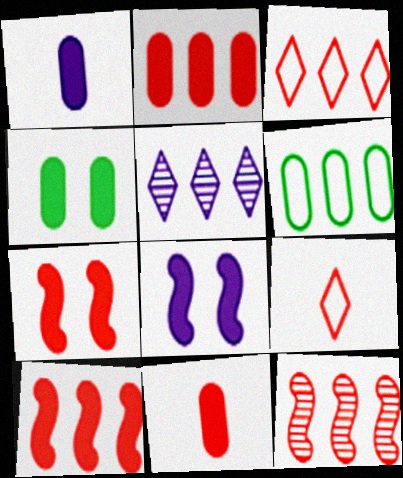[[1, 2, 4], 
[2, 3, 12], 
[5, 6, 10]]